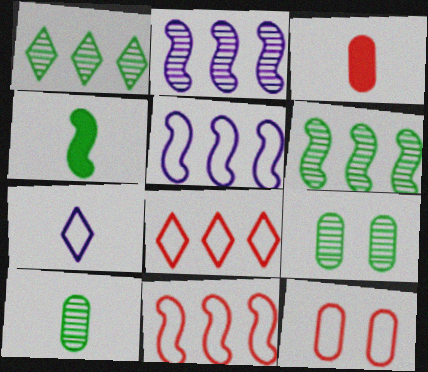[]